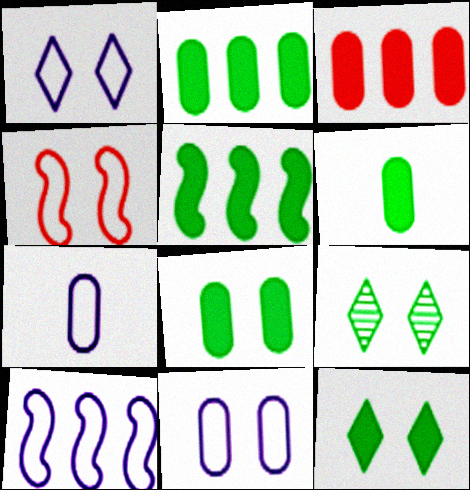[[1, 7, 10], 
[2, 6, 8], 
[5, 6, 12]]